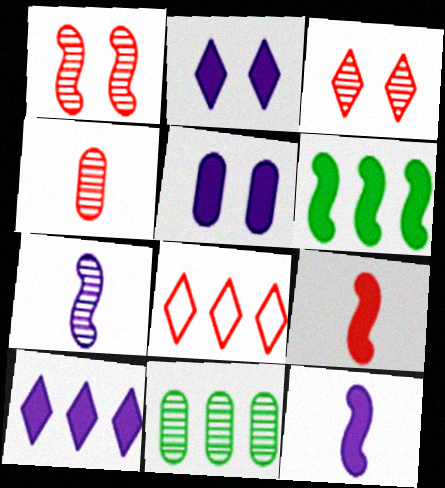[[3, 7, 11], 
[5, 10, 12]]